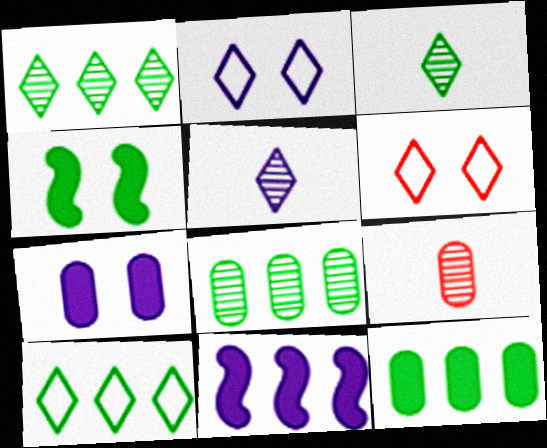[]